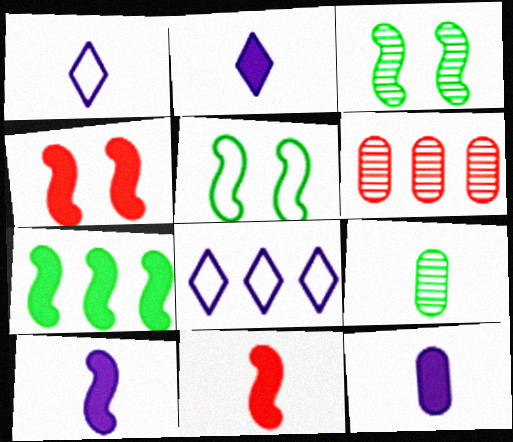[[1, 9, 11], 
[2, 5, 6], 
[2, 10, 12], 
[4, 7, 10], 
[4, 8, 9], 
[6, 7, 8]]